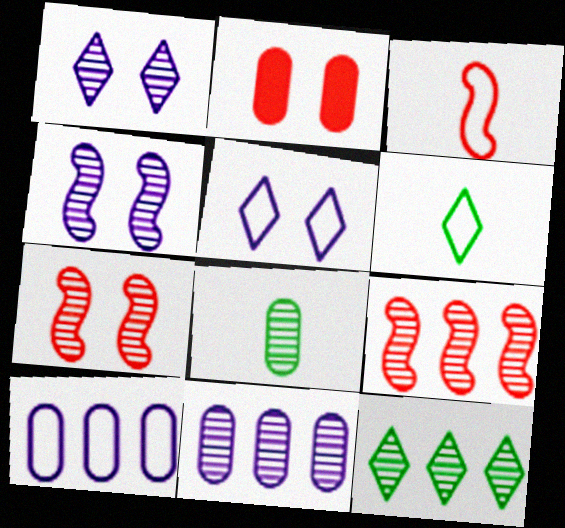[[1, 8, 9], 
[2, 8, 10], 
[9, 11, 12]]